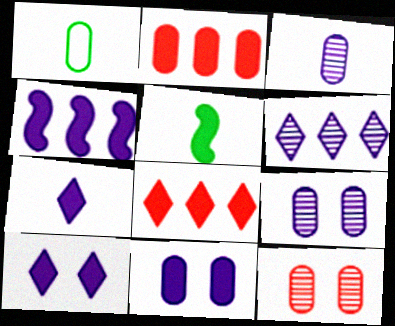[[1, 2, 9], 
[2, 5, 10], 
[4, 7, 11], 
[5, 8, 11]]